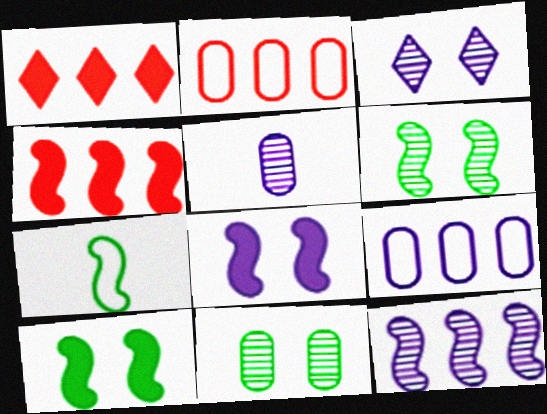[[3, 5, 12]]